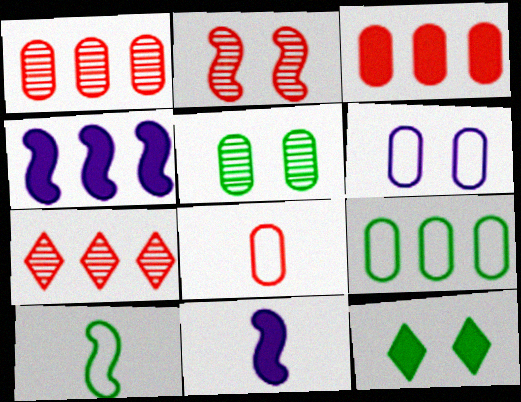[[2, 4, 10], 
[2, 6, 12], 
[3, 11, 12], 
[4, 7, 9], 
[6, 8, 9]]